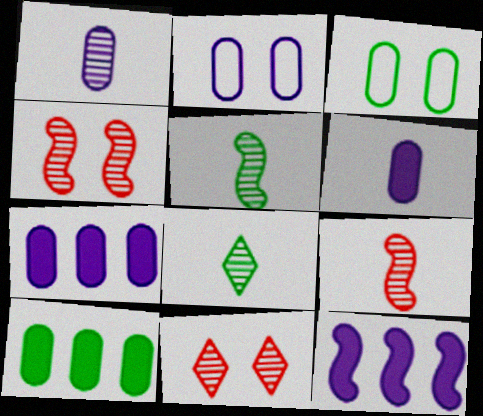[[1, 2, 7], 
[1, 8, 9]]